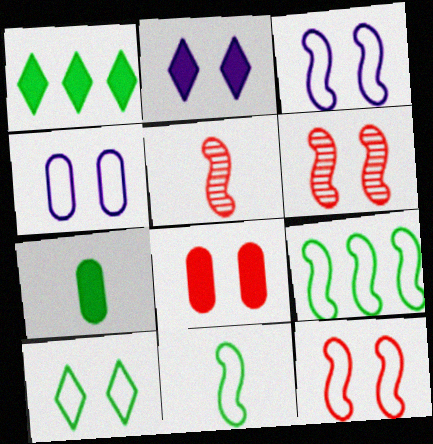[[1, 4, 5], 
[4, 10, 12]]